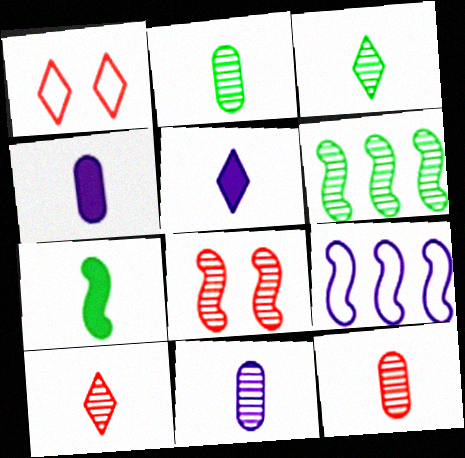[[1, 4, 6], 
[2, 11, 12], 
[7, 8, 9]]